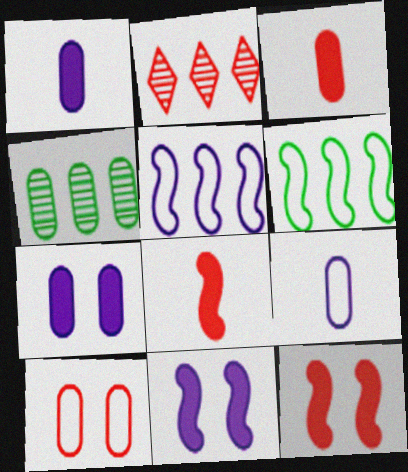[[1, 4, 10], 
[2, 8, 10]]